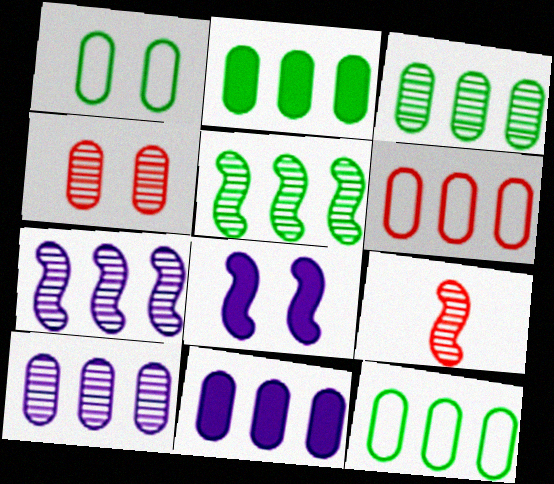[[2, 3, 12], 
[2, 6, 10], 
[3, 6, 11]]